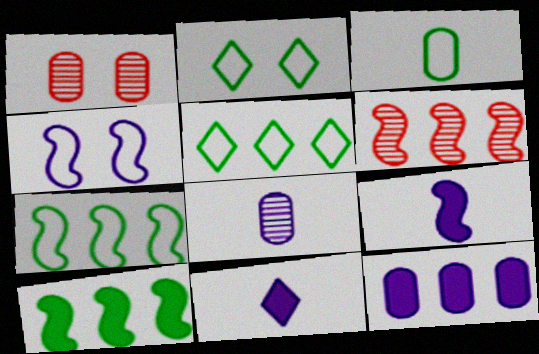[[1, 3, 12], 
[1, 5, 9], 
[1, 7, 11], 
[2, 3, 7], 
[5, 6, 12]]